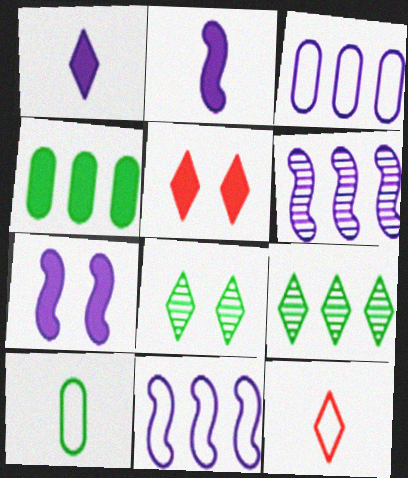[[2, 4, 5], 
[5, 6, 10]]